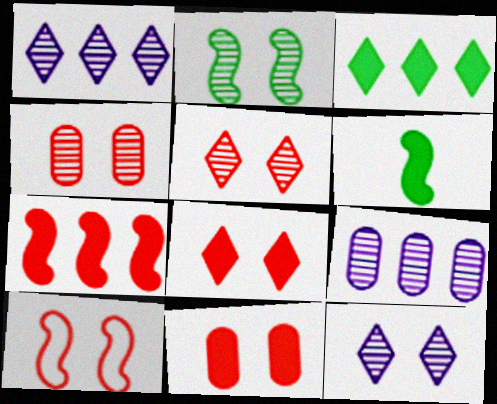[[2, 4, 12], 
[4, 8, 10], 
[5, 10, 11]]